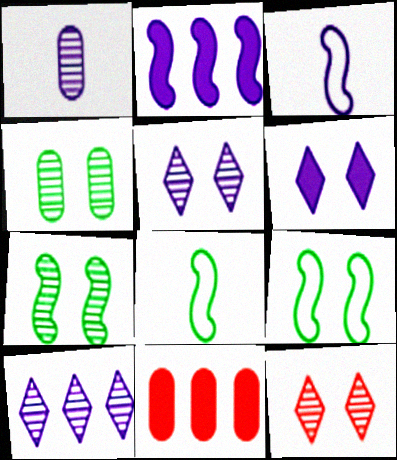[[5, 8, 11]]